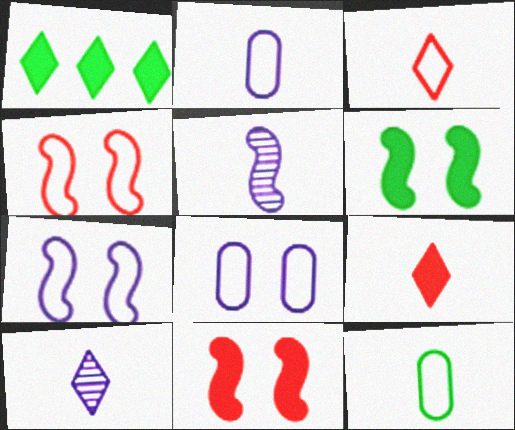[[5, 9, 12]]